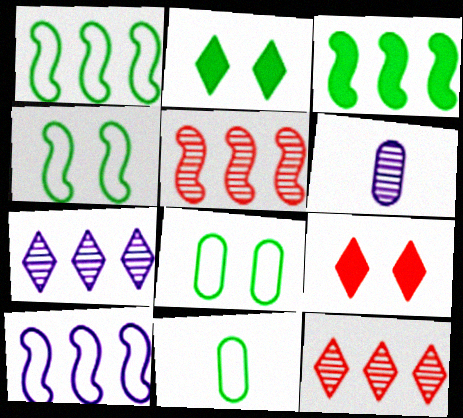[[1, 6, 9], 
[3, 5, 10]]